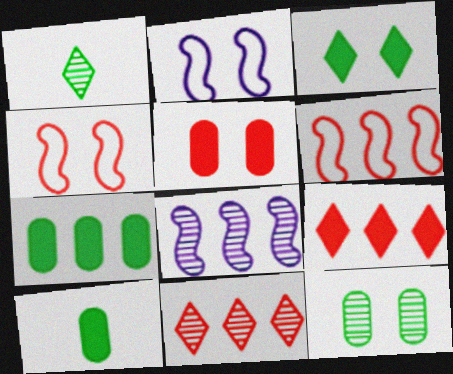[[2, 10, 11]]